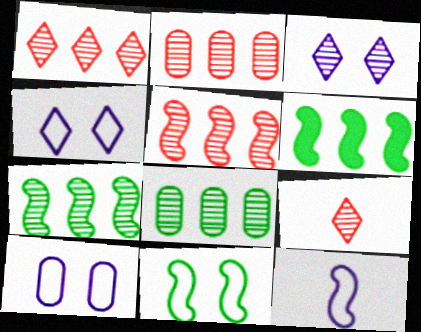[[1, 2, 5], 
[6, 9, 10]]